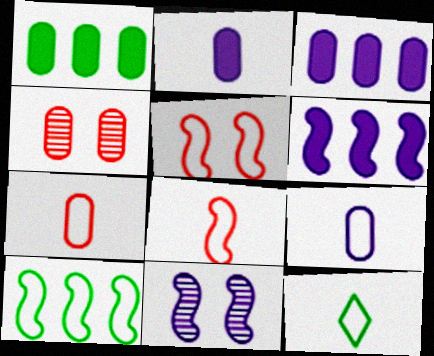[[1, 4, 9], 
[4, 6, 12], 
[8, 9, 12]]